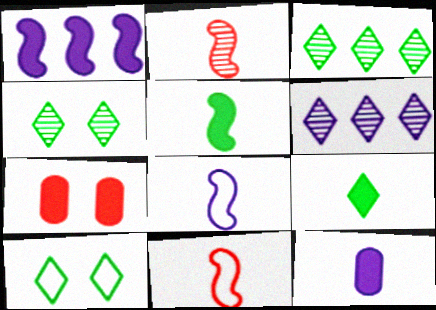[[1, 7, 9], 
[2, 5, 8], 
[3, 7, 8], 
[3, 9, 10]]